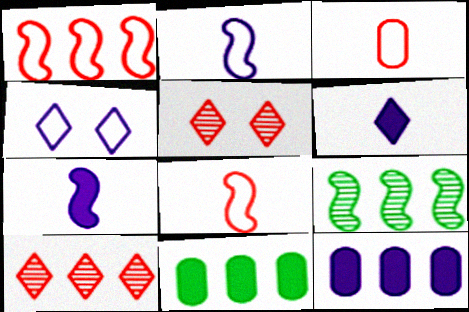[[2, 5, 11]]